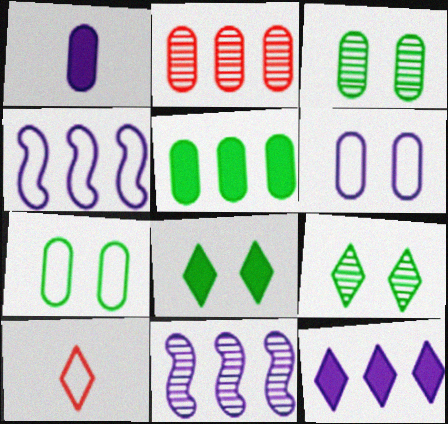[[1, 2, 7], 
[4, 7, 10], 
[9, 10, 12]]